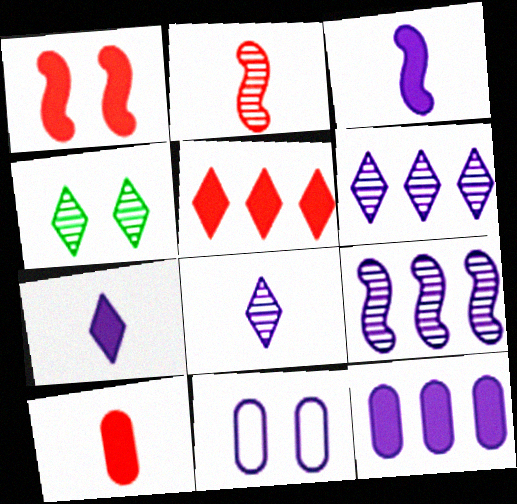[[1, 4, 11], 
[1, 5, 10], 
[3, 6, 11], 
[7, 9, 11]]